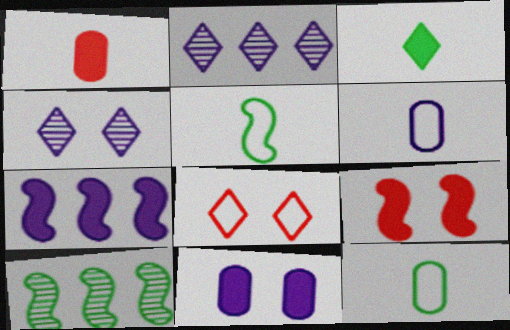[[2, 3, 8], 
[2, 9, 12], 
[4, 6, 7]]